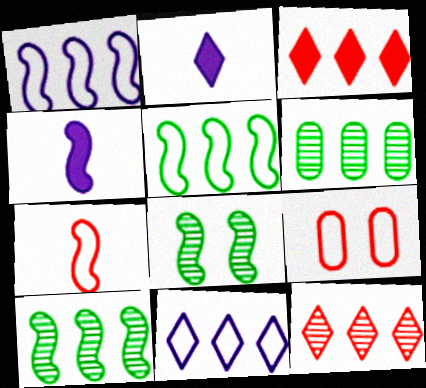[[1, 3, 6], 
[2, 9, 10]]